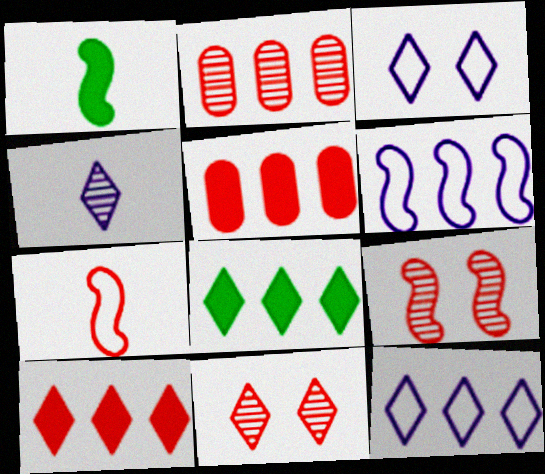[[1, 2, 3], 
[1, 6, 9], 
[2, 6, 8], 
[5, 7, 11]]